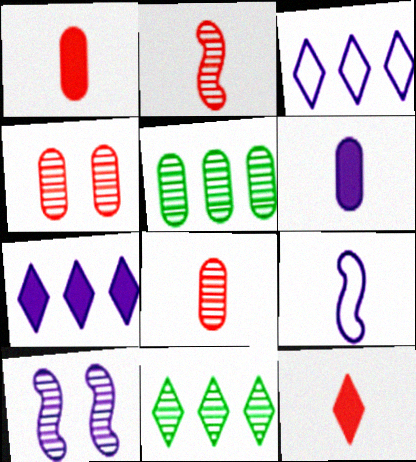[[3, 6, 10], 
[8, 10, 11]]